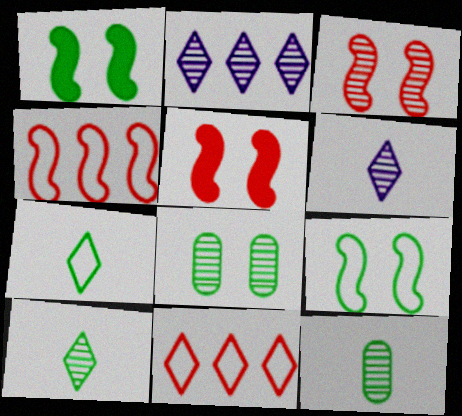[[2, 3, 12]]